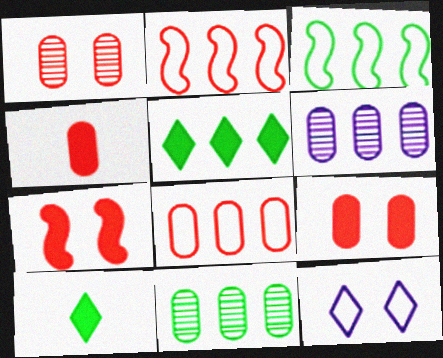[[1, 4, 8], 
[2, 5, 6], 
[3, 5, 11]]